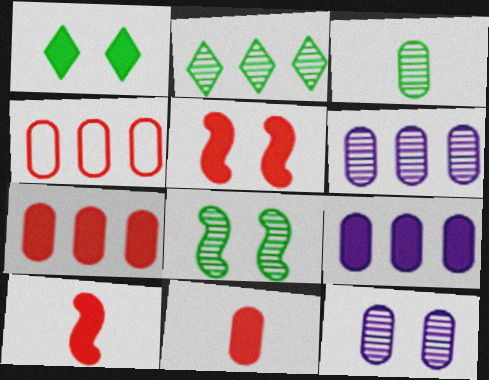[[1, 9, 10], 
[2, 3, 8]]